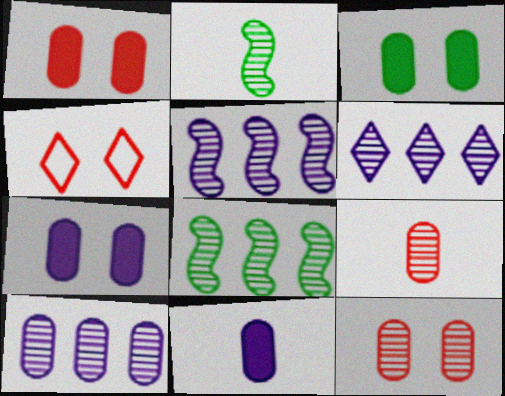[[1, 3, 7], 
[2, 6, 12], 
[4, 8, 11], 
[5, 6, 10]]